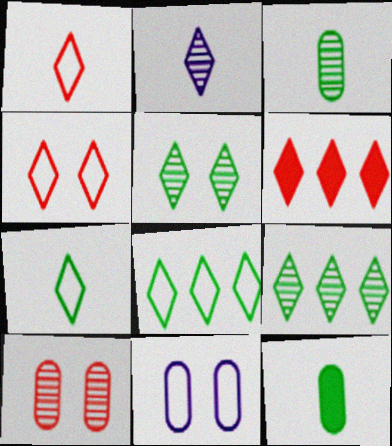[]